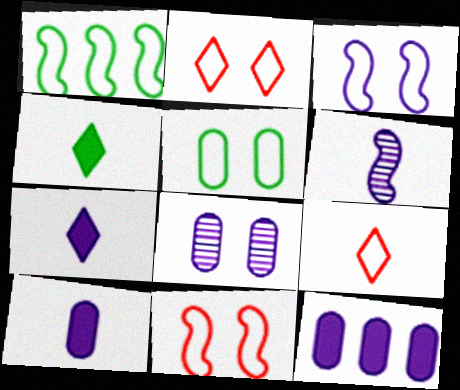[[2, 3, 5]]